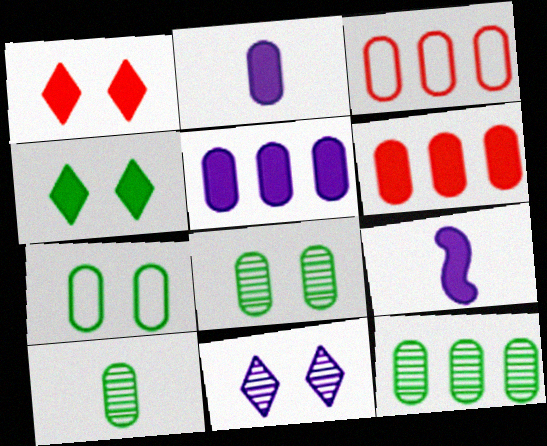[[2, 3, 8], 
[3, 5, 12], 
[4, 6, 9], 
[8, 10, 12]]